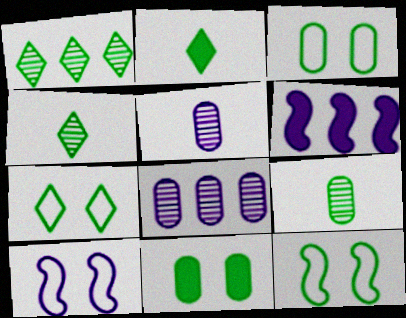[[1, 2, 7], 
[3, 7, 12]]